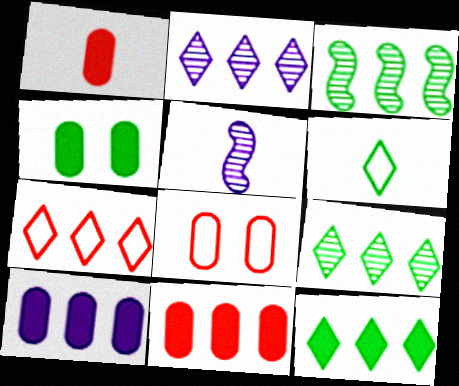[[1, 4, 10], 
[1, 5, 6], 
[2, 7, 12], 
[3, 4, 6], 
[3, 7, 10], 
[4, 5, 7], 
[5, 8, 12]]